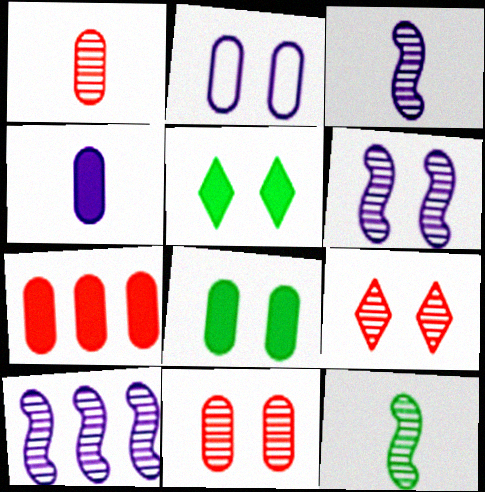[[2, 8, 11], 
[3, 6, 10], 
[4, 7, 8]]